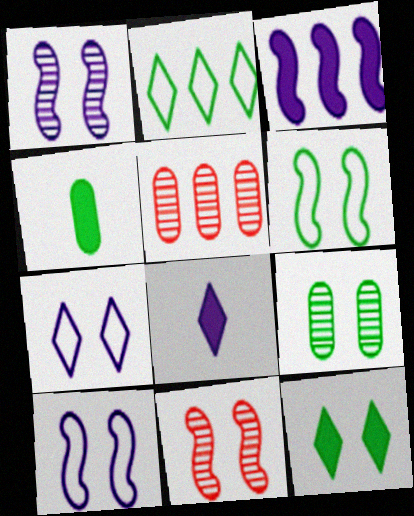[[2, 3, 5], 
[5, 6, 8], 
[6, 9, 12]]